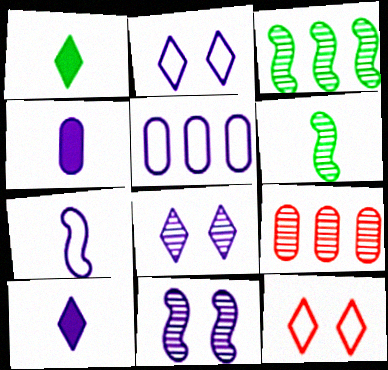[[2, 5, 7], 
[3, 4, 12], 
[5, 10, 11], 
[6, 8, 9]]